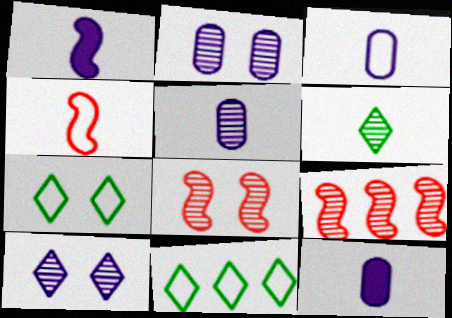[[2, 6, 9], 
[3, 5, 12], 
[4, 6, 12], 
[7, 9, 12], 
[8, 11, 12]]